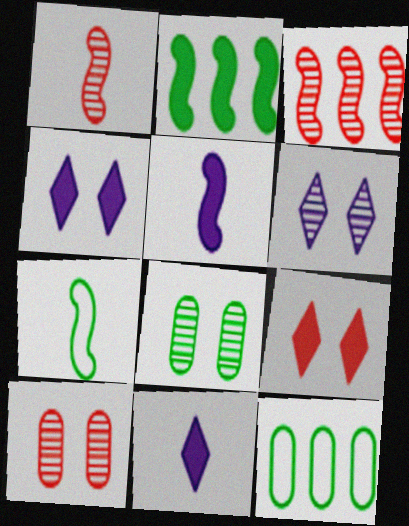[[1, 4, 12], 
[1, 5, 7]]